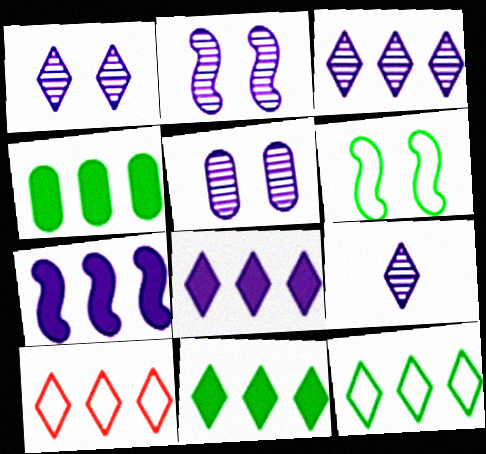[[1, 2, 5], 
[1, 3, 9], 
[3, 10, 11]]